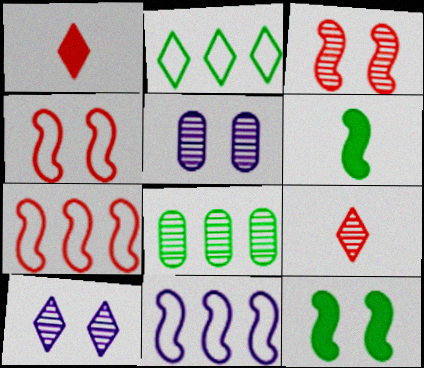[[1, 2, 10], 
[3, 6, 11]]